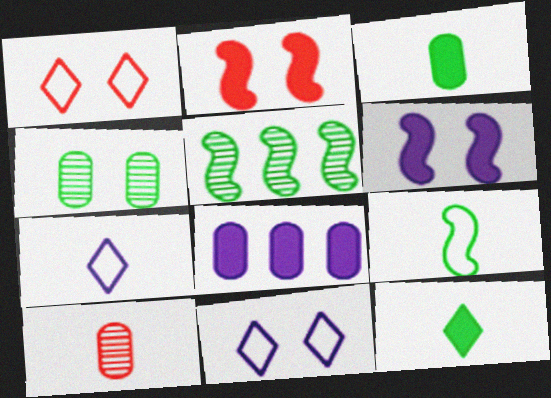[[1, 4, 6], 
[2, 4, 11], 
[2, 8, 12]]